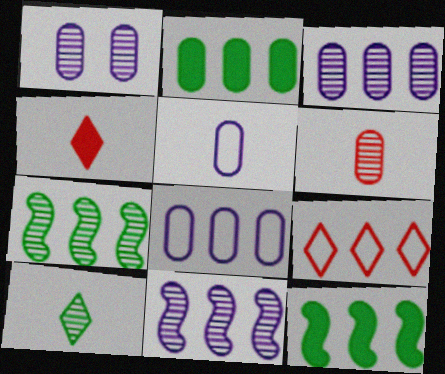[[2, 9, 11], 
[3, 9, 12]]